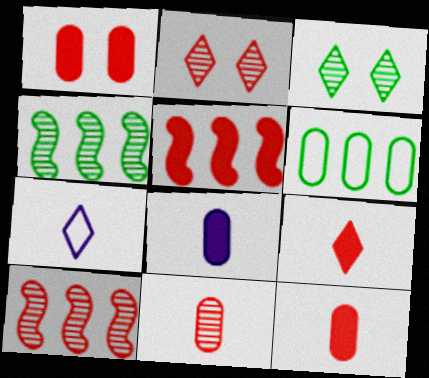[[1, 4, 7], 
[1, 5, 9], 
[2, 10, 11]]